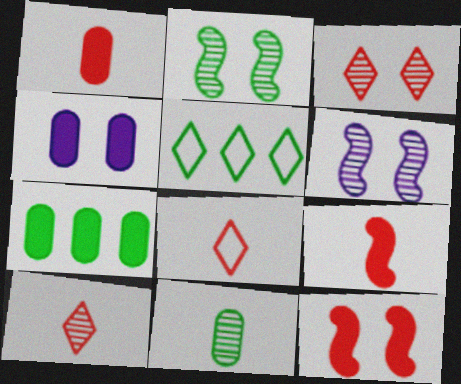[[1, 4, 7], 
[1, 5, 6], 
[6, 7, 8]]